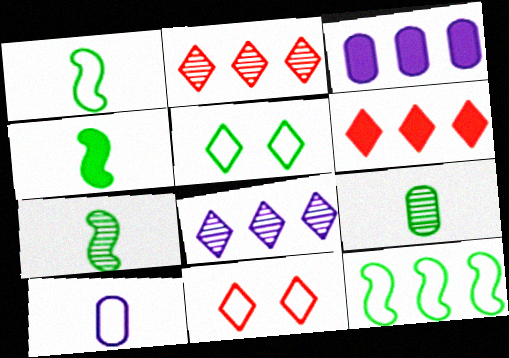[[1, 4, 7], 
[2, 3, 12], 
[3, 7, 11], 
[10, 11, 12]]